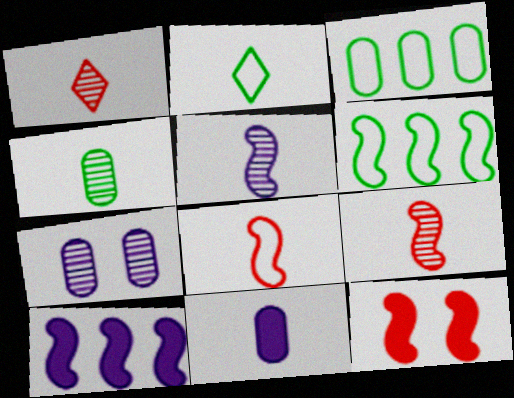[[1, 4, 5], 
[2, 9, 11], 
[5, 6, 12]]